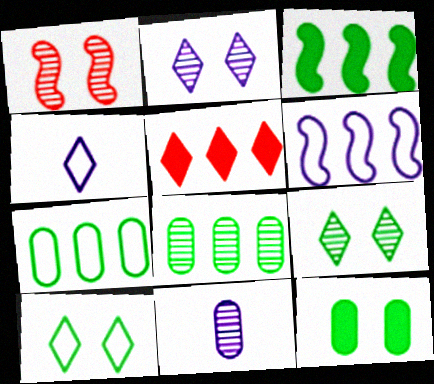[[4, 5, 9], 
[5, 6, 8]]